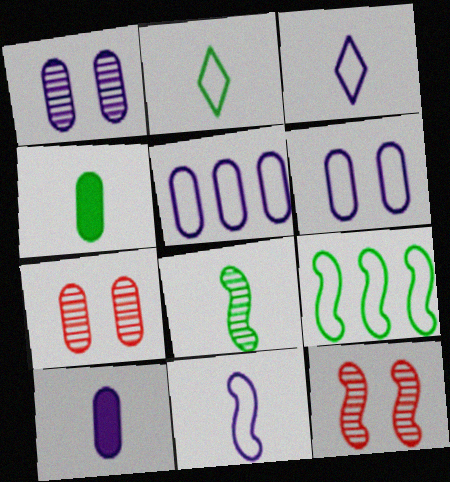[[1, 5, 10], 
[2, 4, 8], 
[4, 5, 7]]